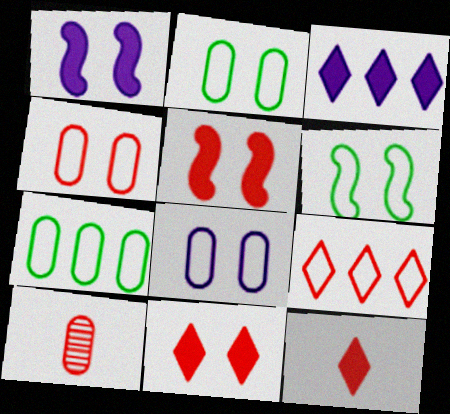[[2, 4, 8], 
[3, 6, 10], 
[5, 9, 10]]